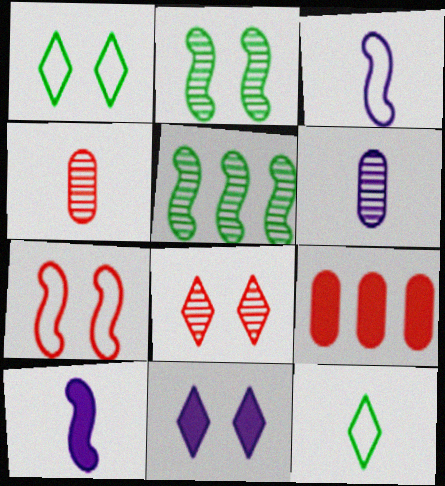[[1, 8, 11], 
[4, 10, 12], 
[5, 6, 8], 
[5, 7, 10]]